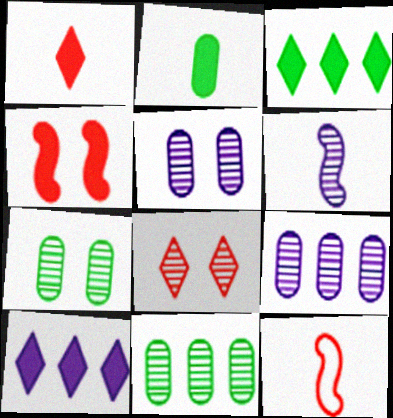[[2, 4, 10], 
[3, 5, 12], 
[6, 8, 11], 
[7, 10, 12]]